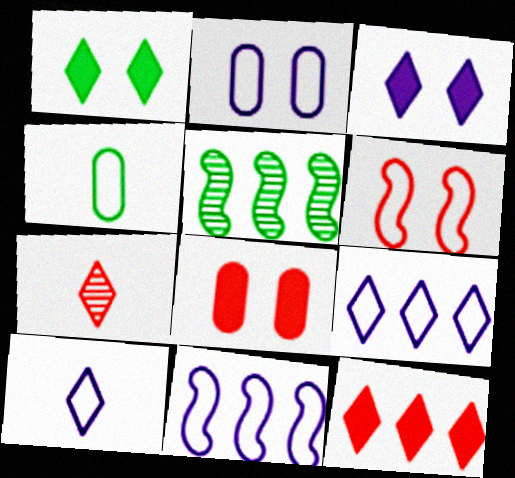[[1, 4, 5], 
[1, 7, 9], 
[2, 10, 11], 
[4, 6, 9], 
[5, 8, 10]]